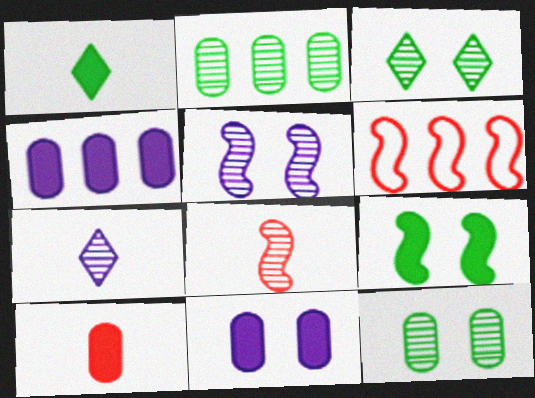[]